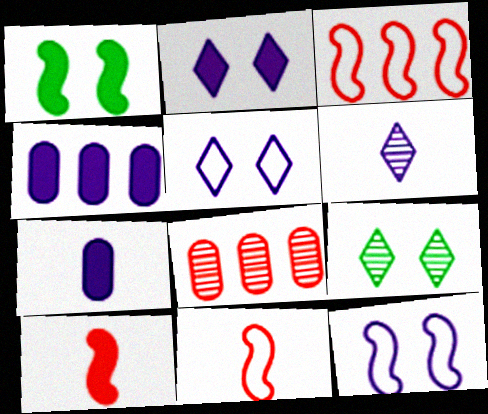[[3, 7, 9], 
[4, 6, 12], 
[4, 9, 11]]